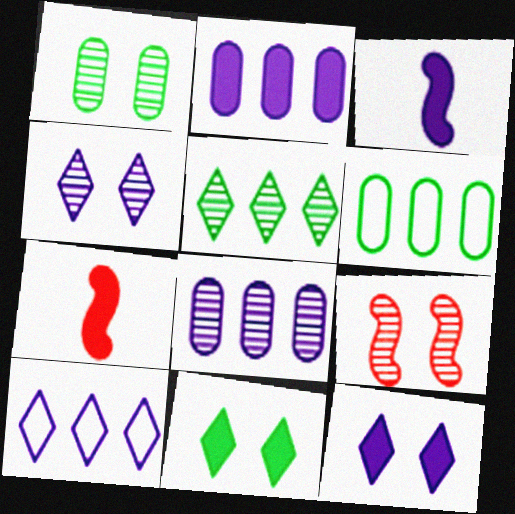[[1, 4, 9], 
[1, 7, 10], 
[2, 3, 12], 
[2, 7, 11], 
[4, 6, 7]]